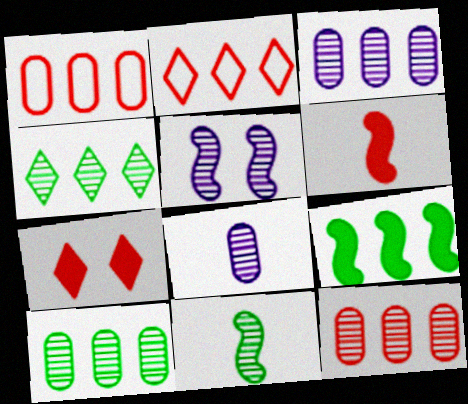[[2, 3, 9], 
[3, 10, 12]]